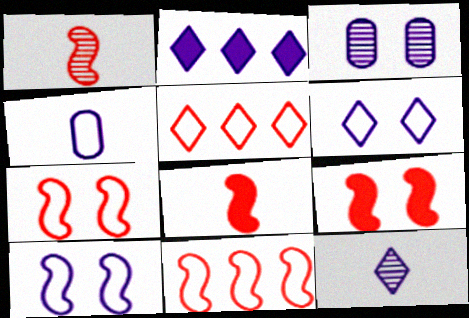[[1, 9, 11], 
[2, 6, 12]]